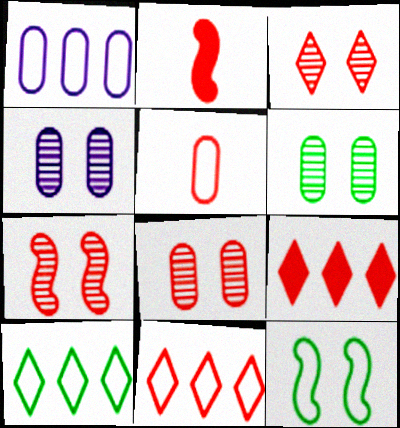[[2, 4, 10], 
[2, 8, 11], 
[3, 7, 8], 
[4, 6, 8], 
[5, 7, 9]]